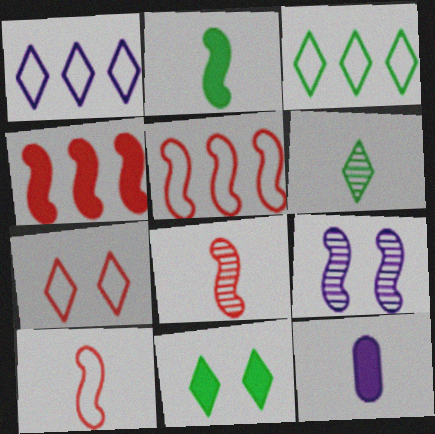[[1, 9, 12], 
[2, 5, 9], 
[3, 6, 11], 
[4, 11, 12], 
[6, 10, 12]]